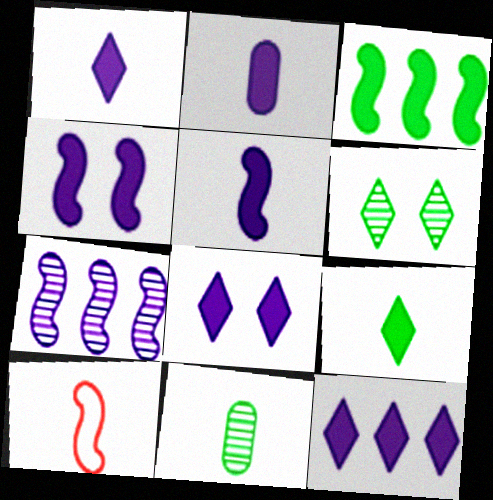[[1, 2, 5], 
[1, 8, 12], 
[1, 10, 11], 
[2, 4, 12]]